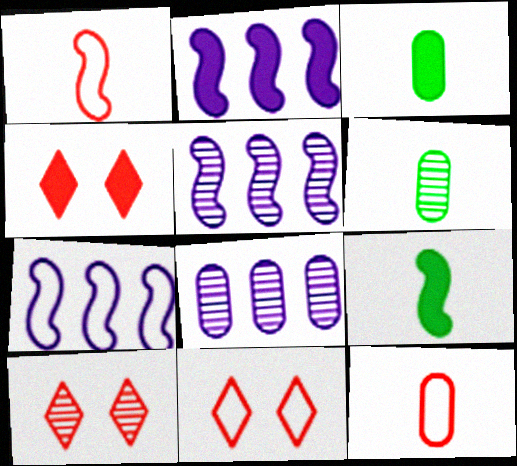[[2, 3, 4], 
[2, 5, 7], 
[2, 6, 11], 
[3, 5, 11], 
[3, 7, 10], 
[4, 6, 7], 
[4, 10, 11], 
[5, 6, 10], 
[8, 9, 11]]